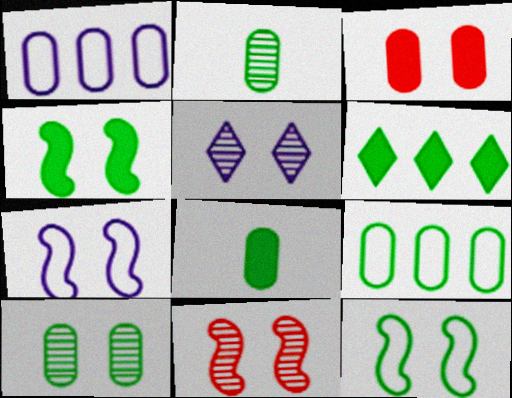[[1, 2, 3], 
[2, 6, 12], 
[3, 5, 12], 
[4, 6, 8], 
[4, 7, 11], 
[5, 10, 11], 
[8, 9, 10]]